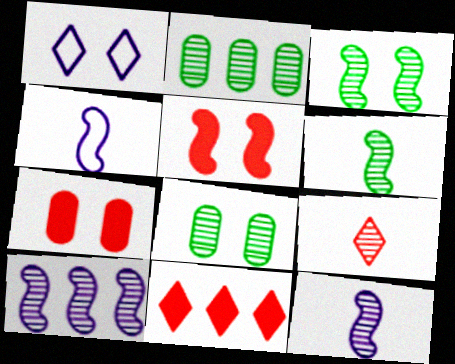[[1, 3, 7], 
[1, 5, 8], 
[4, 8, 11], 
[8, 9, 10]]